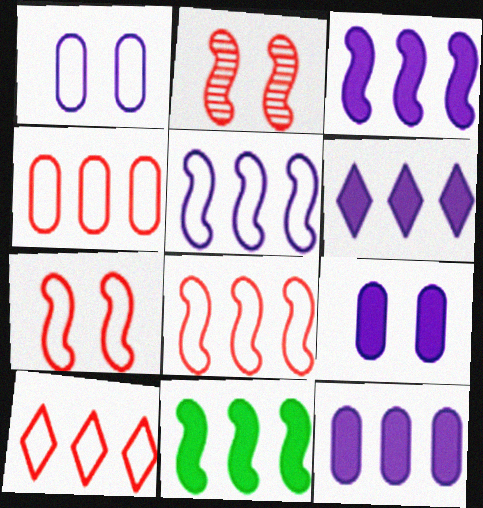[[3, 6, 12], 
[4, 8, 10]]